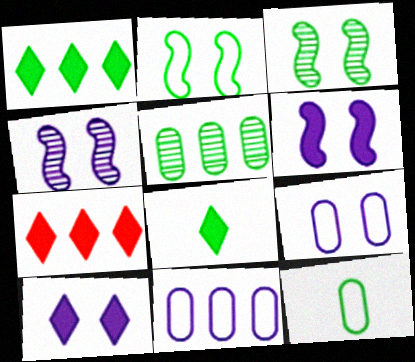[[1, 3, 12], 
[2, 5, 8], 
[4, 7, 12], 
[4, 9, 10], 
[7, 8, 10]]